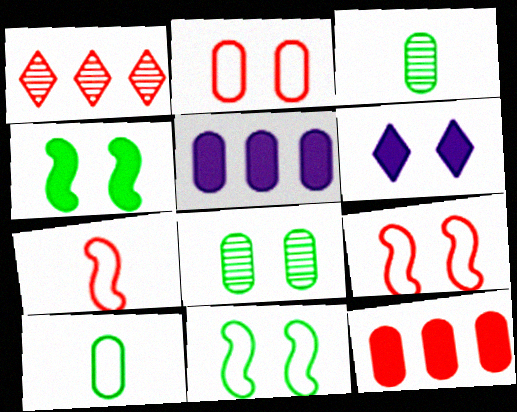[[2, 3, 5], 
[6, 8, 9]]